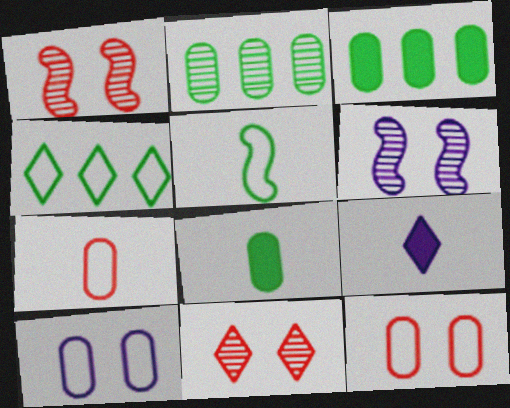[[4, 9, 11]]